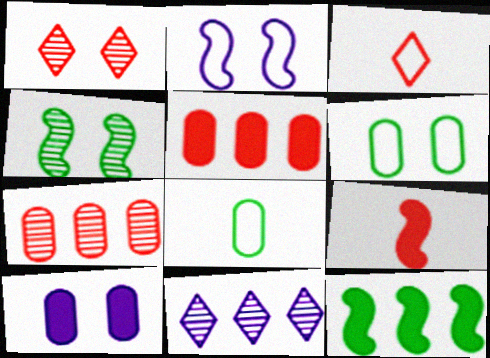[[6, 9, 11], 
[7, 8, 10]]